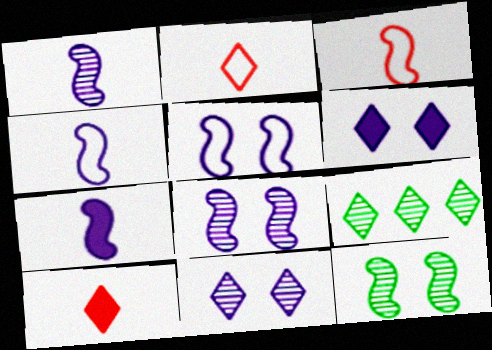[[1, 4, 7], 
[2, 6, 9]]